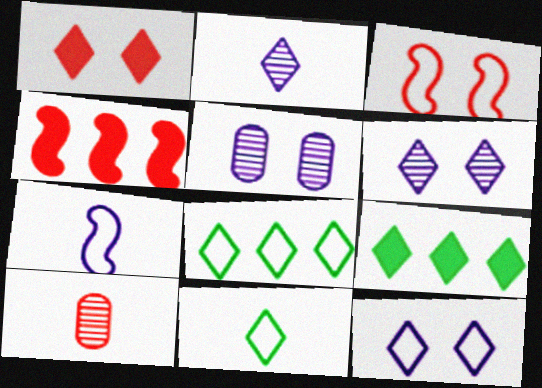[[1, 2, 8], 
[4, 5, 11]]